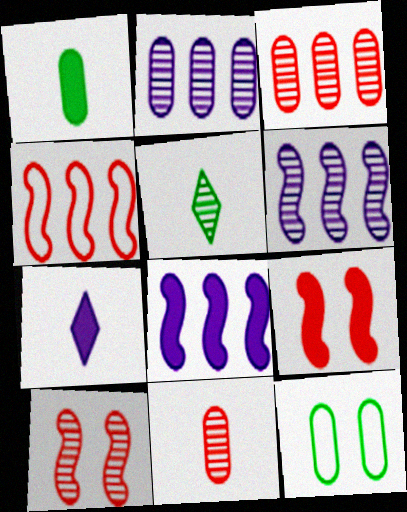[[2, 5, 10]]